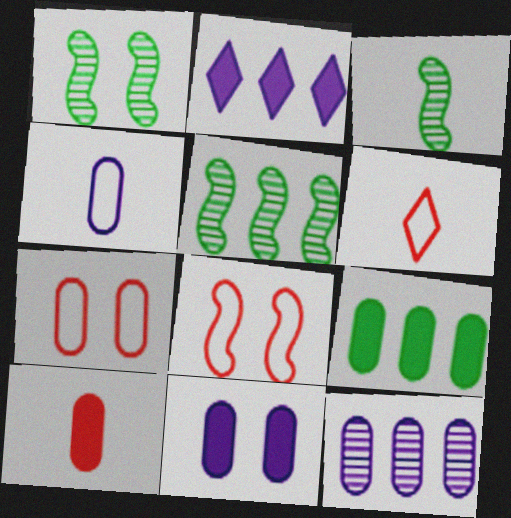[[1, 3, 5], 
[2, 3, 7], 
[4, 11, 12], 
[5, 6, 11], 
[9, 10, 11]]